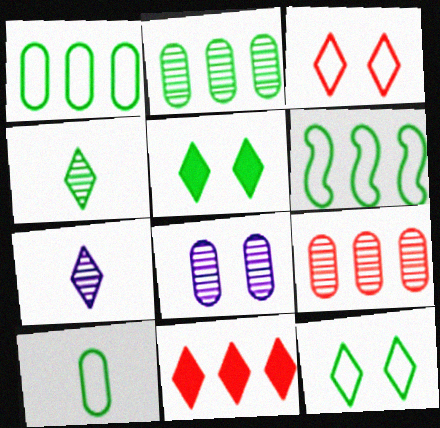[[6, 10, 12], 
[7, 11, 12]]